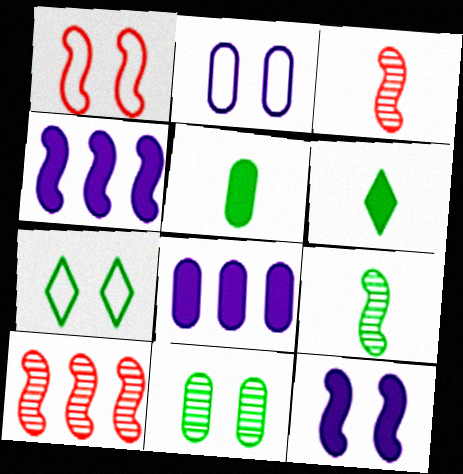[[1, 2, 7], 
[1, 4, 9], 
[2, 6, 10], 
[3, 7, 8]]